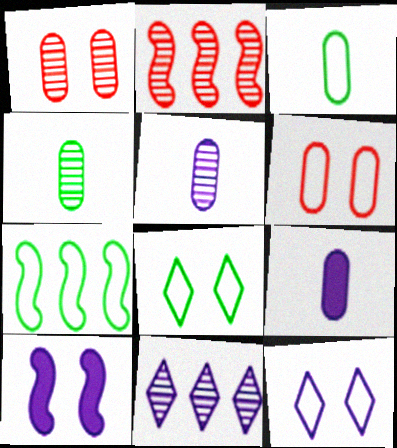[[1, 8, 10], 
[2, 8, 9], 
[3, 7, 8]]